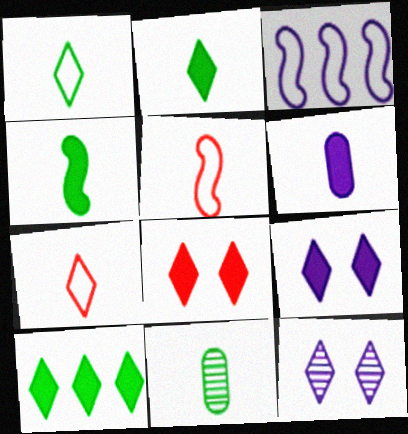[[1, 4, 11], 
[3, 6, 12], 
[3, 8, 11], 
[7, 10, 12]]